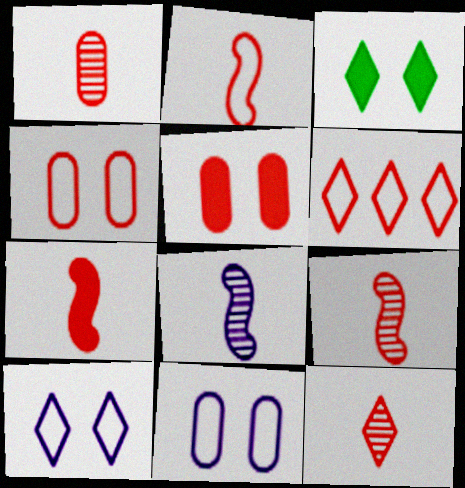[[1, 9, 12], 
[2, 4, 6], 
[2, 7, 9], 
[5, 6, 9]]